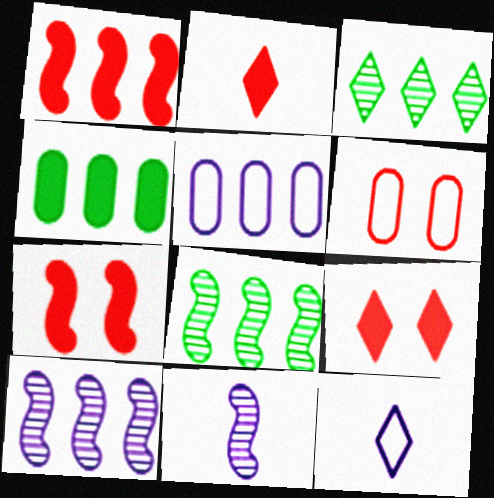[[1, 3, 5], 
[3, 9, 12]]